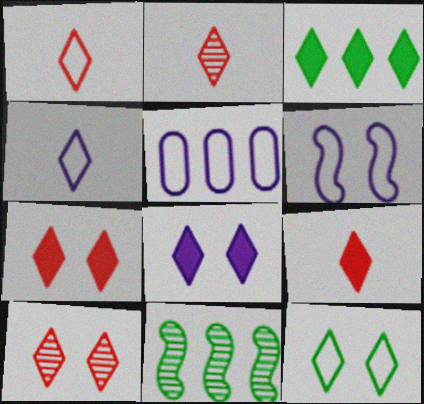[[1, 2, 9], 
[3, 4, 10], 
[3, 8, 9], 
[4, 5, 6], 
[8, 10, 12]]